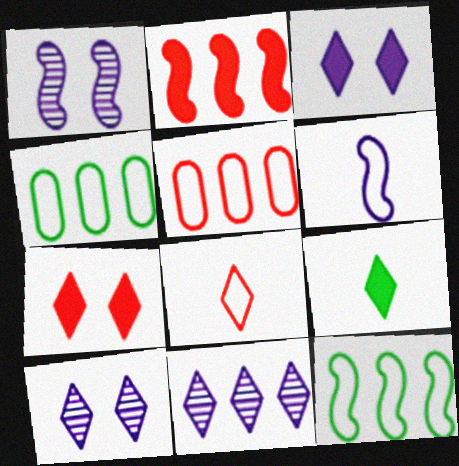[[1, 5, 9], 
[2, 4, 11]]